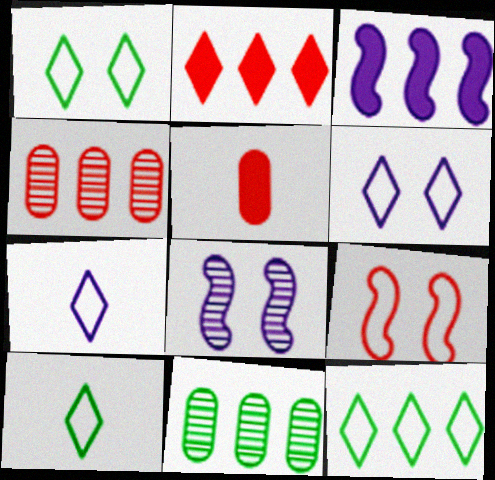[[1, 10, 12], 
[3, 4, 12], 
[5, 8, 12]]